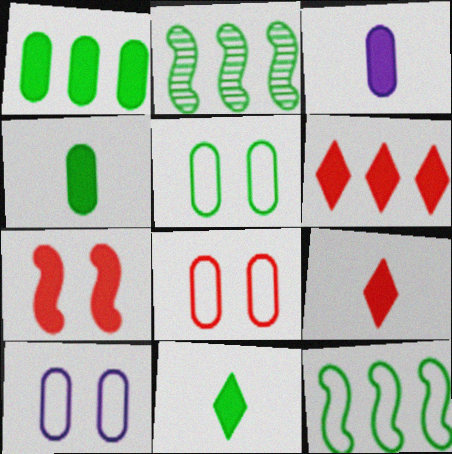[[2, 5, 11], 
[2, 9, 10], 
[5, 8, 10]]